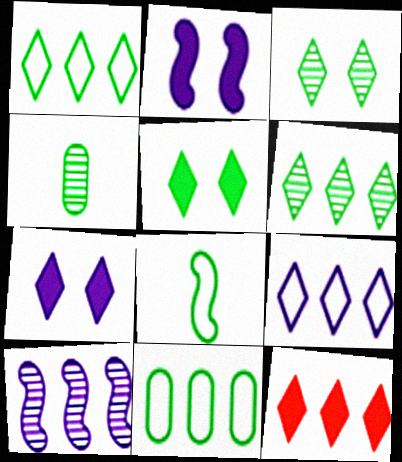[[6, 9, 12], 
[10, 11, 12]]